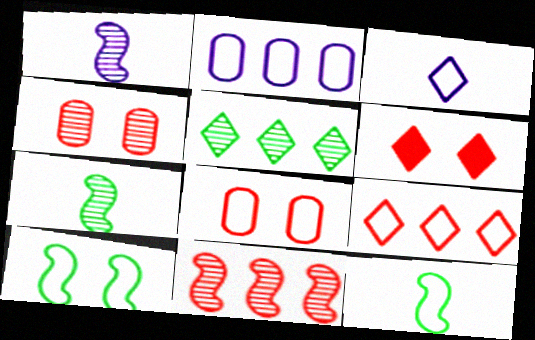[[1, 4, 5], 
[2, 6, 7], 
[3, 5, 6]]